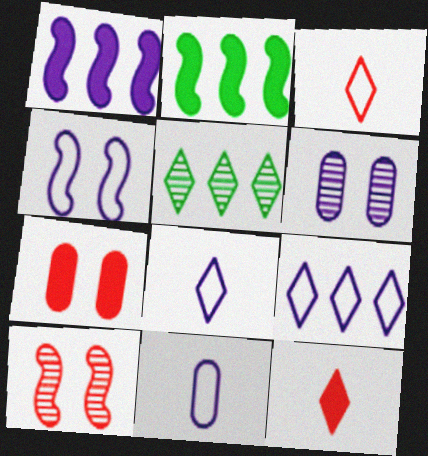[[1, 6, 8], 
[2, 3, 6], 
[4, 9, 11]]